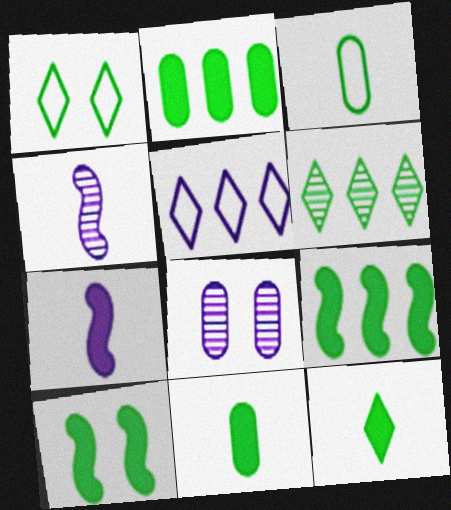[[1, 6, 12], 
[2, 10, 12], 
[3, 6, 10], 
[5, 7, 8]]